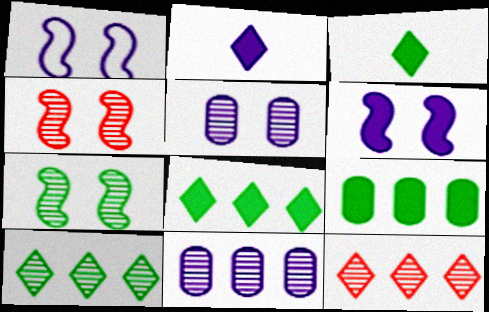[[1, 2, 11]]